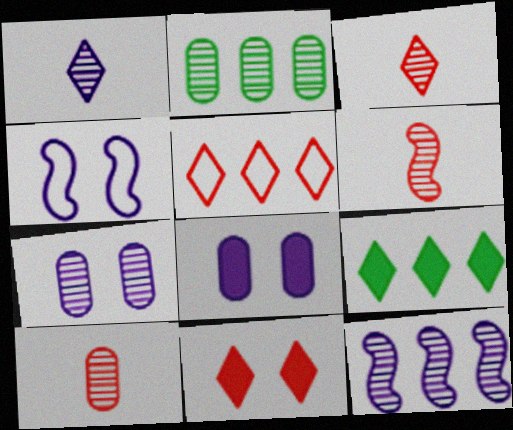[[1, 7, 12], 
[2, 7, 10], 
[3, 5, 11], 
[3, 6, 10], 
[4, 9, 10]]